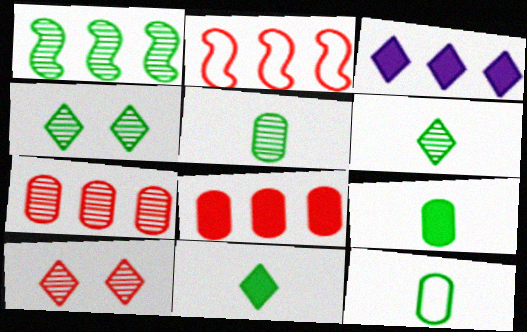[[1, 4, 5], 
[5, 9, 12]]